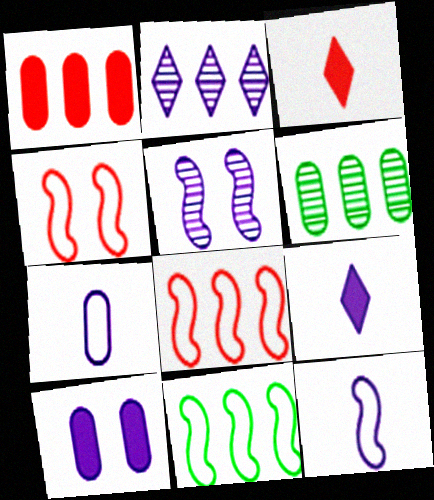[[1, 2, 11], 
[2, 10, 12], 
[4, 6, 9], 
[4, 11, 12]]